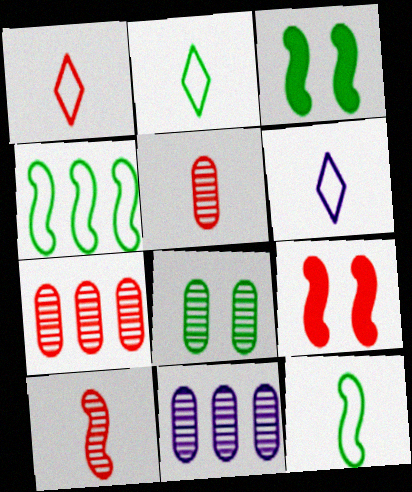[[1, 2, 6], 
[1, 3, 11], 
[1, 7, 9], 
[2, 9, 11], 
[3, 6, 7], 
[5, 8, 11]]